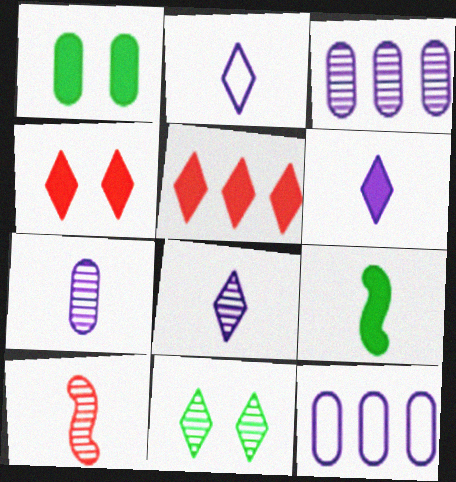[[2, 5, 11], 
[2, 6, 8], 
[3, 10, 11]]